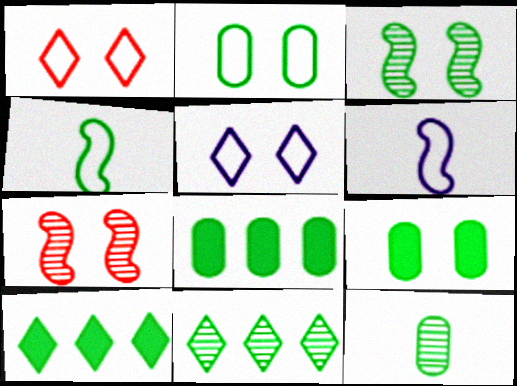[[2, 8, 12], 
[3, 11, 12], 
[4, 9, 11], 
[5, 7, 9]]